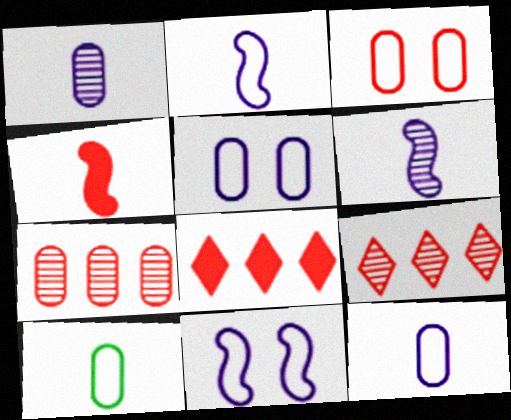[[3, 4, 9]]